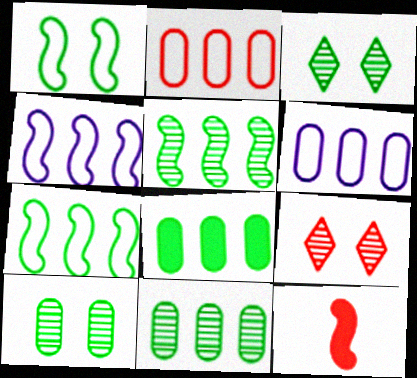[[2, 9, 12], 
[3, 6, 12]]